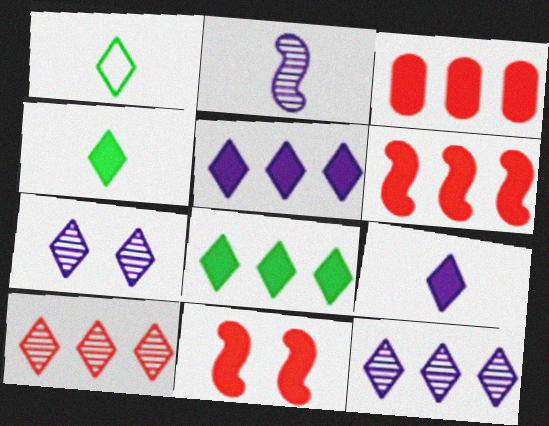[]